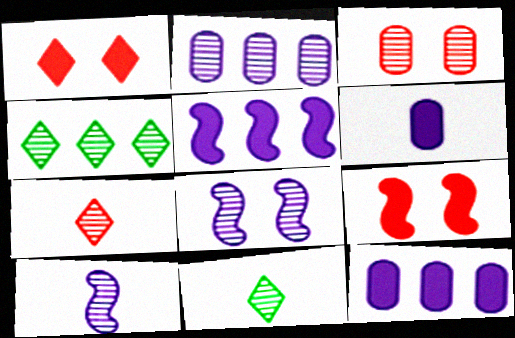[[3, 4, 10]]